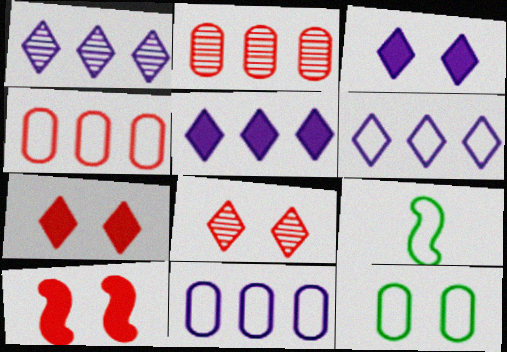[[1, 5, 6], 
[2, 3, 9]]